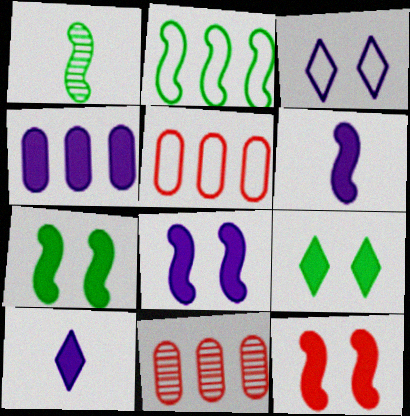[[1, 2, 7], 
[4, 8, 10], 
[7, 8, 12]]